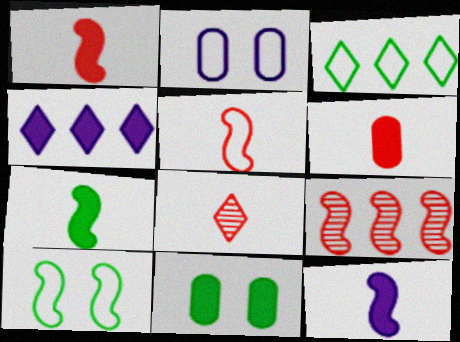[[1, 4, 11], 
[1, 7, 12], 
[2, 3, 5], 
[5, 6, 8], 
[9, 10, 12]]